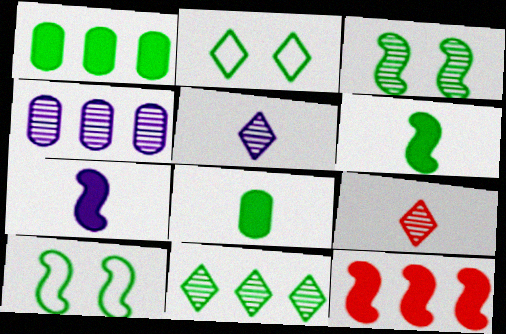[[3, 4, 9], 
[8, 10, 11]]